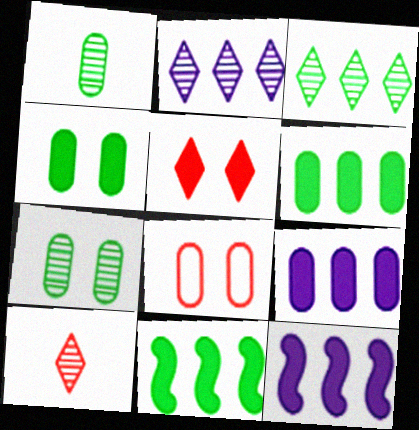[[1, 8, 9]]